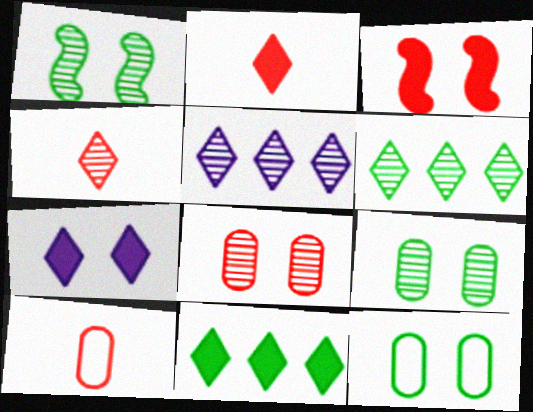[[2, 7, 11]]